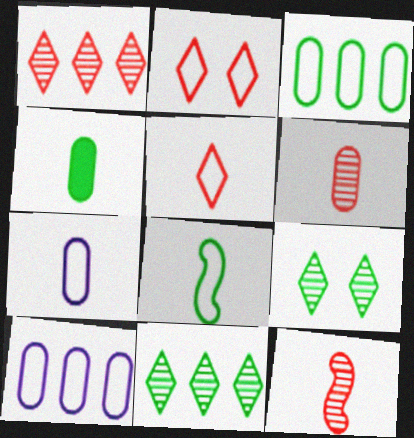[[2, 8, 10], 
[4, 6, 7], 
[5, 7, 8]]